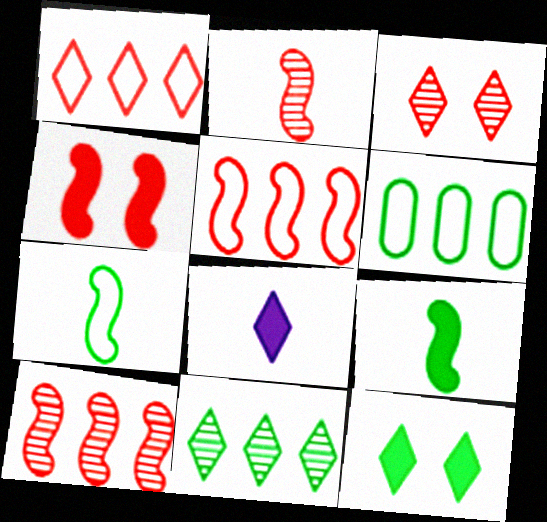[[2, 4, 5]]